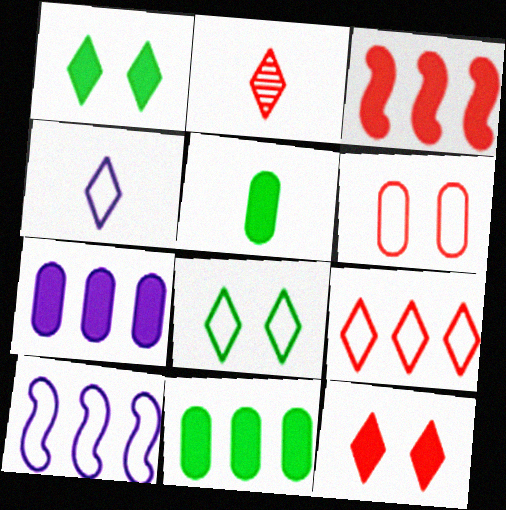[[2, 3, 6], 
[2, 9, 12], 
[4, 8, 9]]